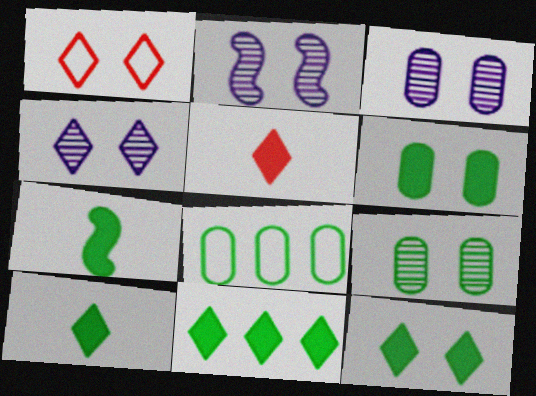[[1, 2, 6], 
[1, 4, 12], 
[2, 3, 4], 
[2, 5, 8], 
[6, 7, 11], 
[10, 11, 12]]